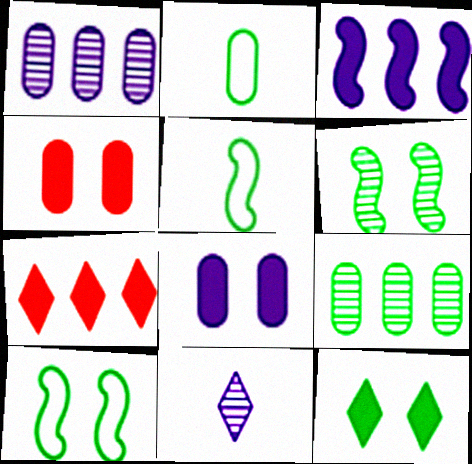[[1, 2, 4], 
[5, 9, 12]]